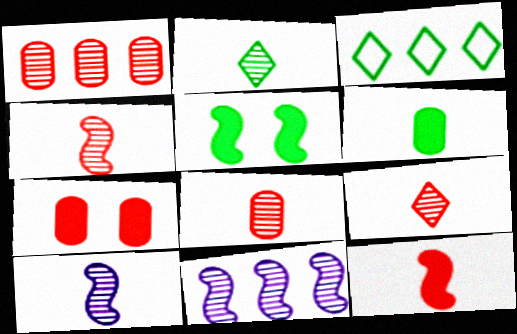[[2, 8, 10], 
[3, 7, 10], 
[4, 8, 9]]